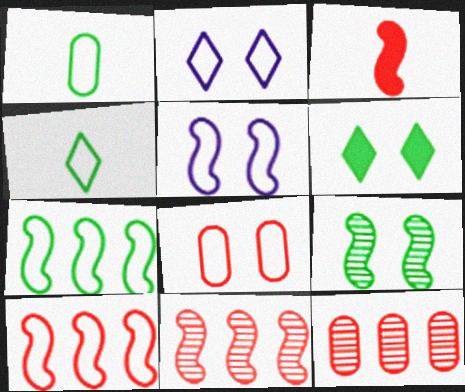[[1, 2, 10]]